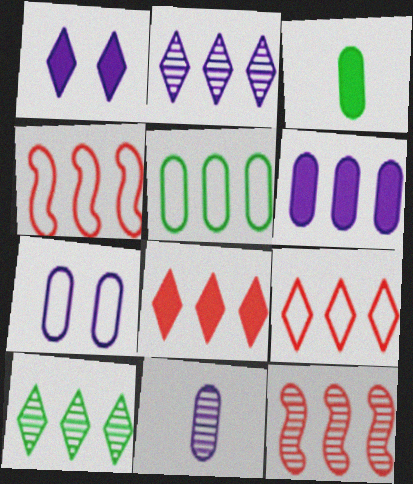[[4, 6, 10], 
[6, 7, 11]]